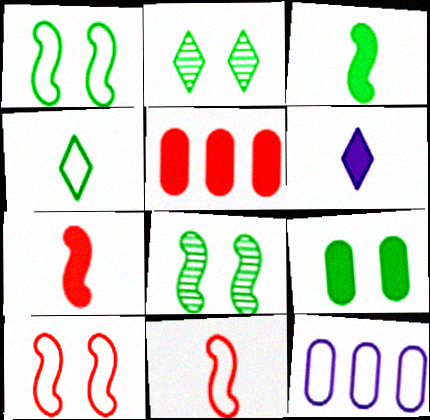[[1, 2, 9], 
[2, 7, 12], 
[4, 10, 12]]